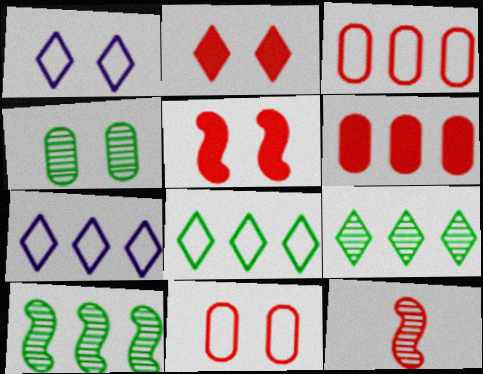[[1, 4, 5], 
[2, 3, 12], 
[6, 7, 10]]